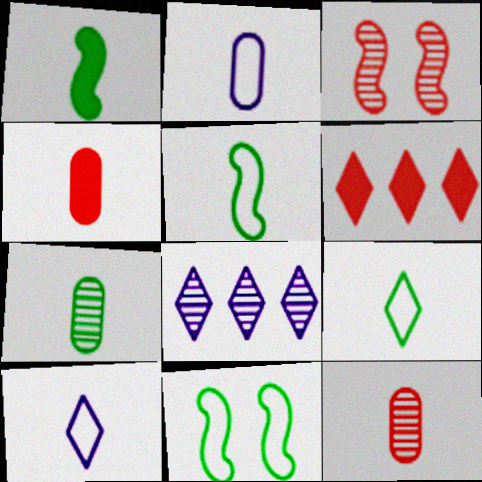[[1, 7, 9], 
[1, 10, 12], 
[2, 4, 7], 
[3, 7, 8], 
[4, 8, 11]]